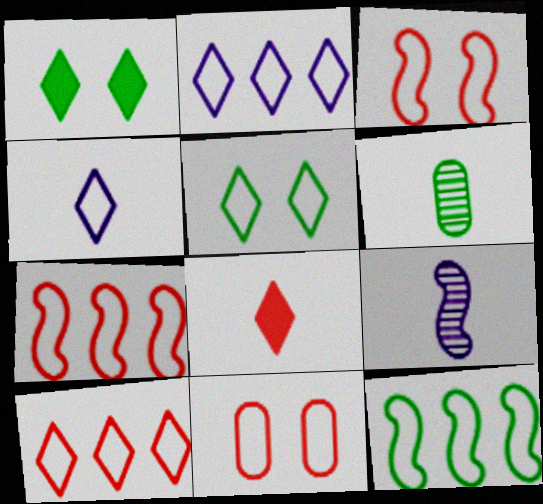[[1, 6, 12], 
[4, 5, 10], 
[4, 11, 12]]